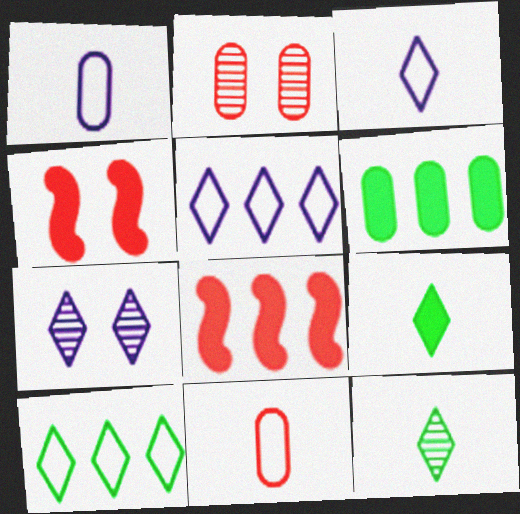[[1, 2, 6]]